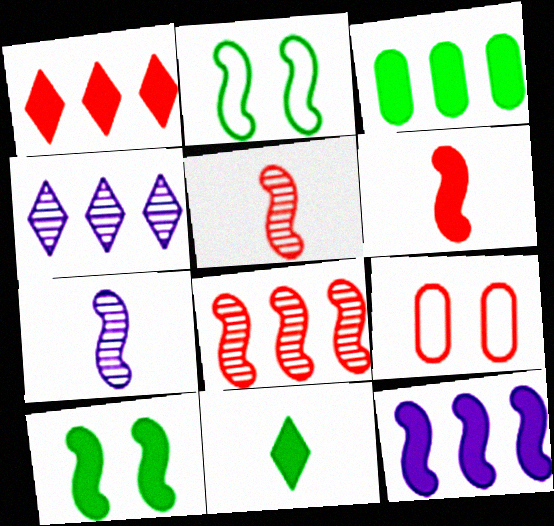[[1, 3, 12], 
[1, 5, 9], 
[2, 5, 12], 
[3, 10, 11], 
[6, 10, 12]]